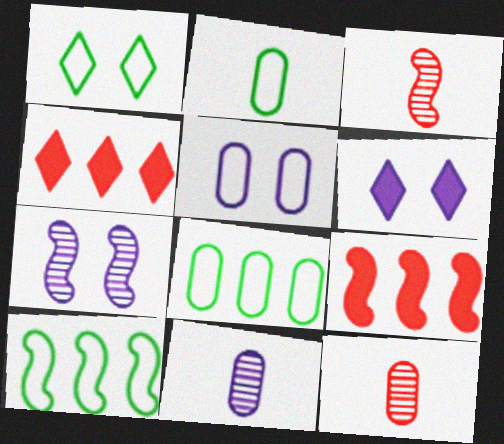[[1, 2, 10], 
[1, 9, 11], 
[2, 4, 7], 
[3, 6, 8], 
[5, 6, 7], 
[6, 10, 12]]